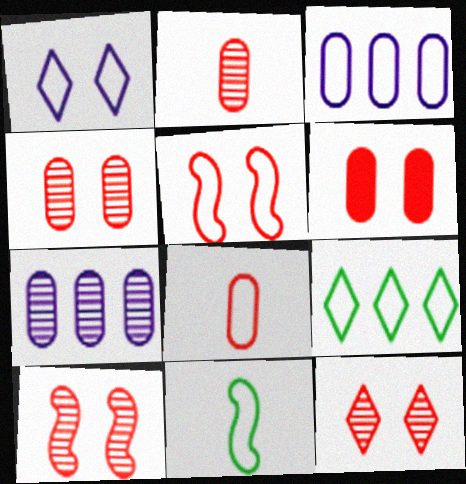[[4, 10, 12], 
[5, 6, 12]]